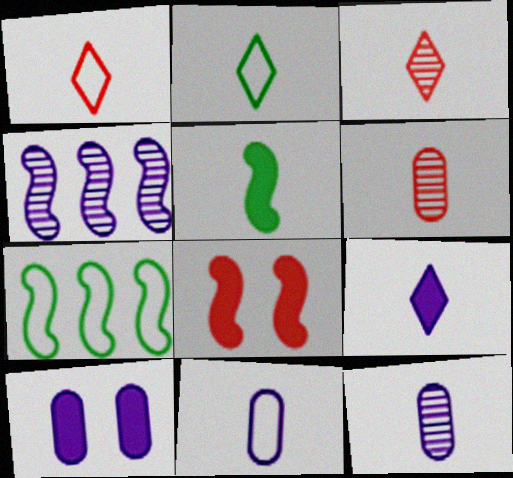[[1, 5, 12], 
[2, 3, 9], 
[3, 5, 11], 
[3, 7, 10]]